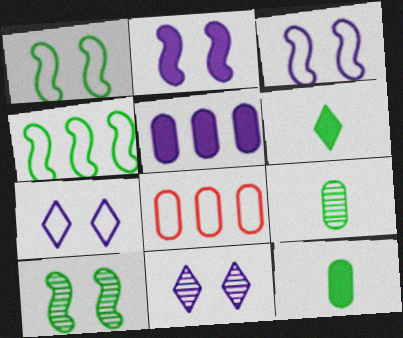[]